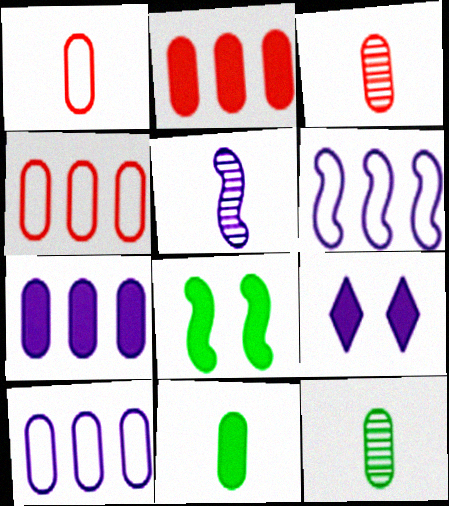[[5, 9, 10]]